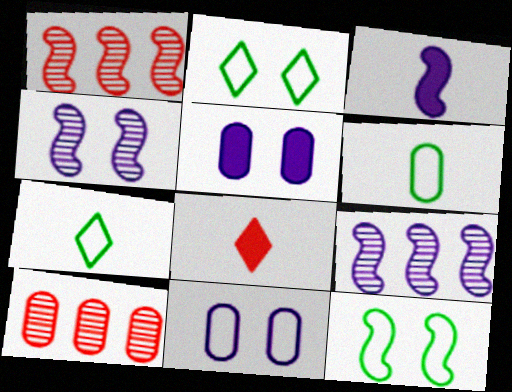[[1, 3, 12], 
[1, 5, 7], 
[2, 3, 10], 
[5, 6, 10]]